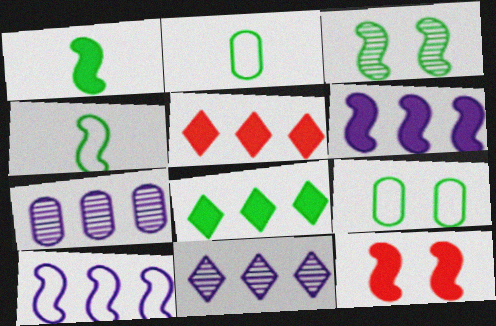[[1, 6, 12], 
[2, 3, 8], 
[2, 11, 12]]